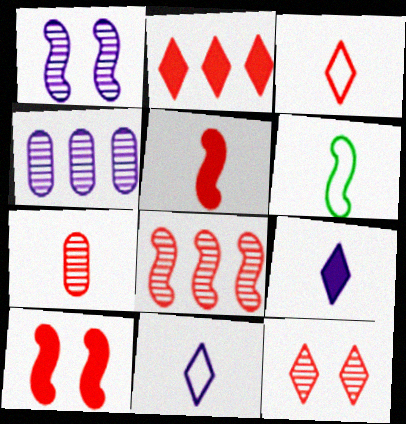[[2, 3, 12], 
[3, 5, 7], 
[6, 7, 9], 
[7, 8, 12]]